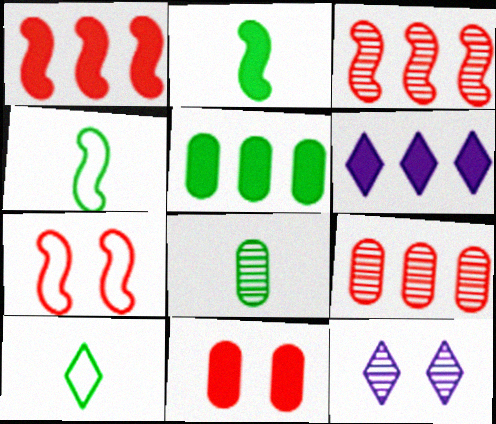[[1, 5, 6], 
[2, 6, 11], 
[2, 8, 10], 
[3, 8, 12], 
[6, 7, 8]]